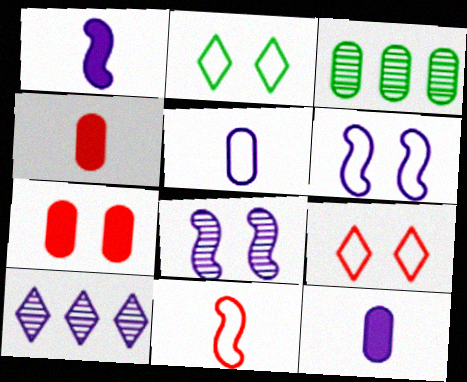[[1, 3, 9], 
[2, 7, 8], 
[3, 5, 7], 
[6, 10, 12]]